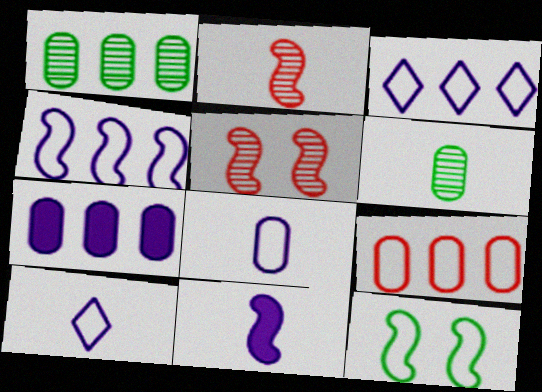[[1, 7, 9], 
[9, 10, 12]]